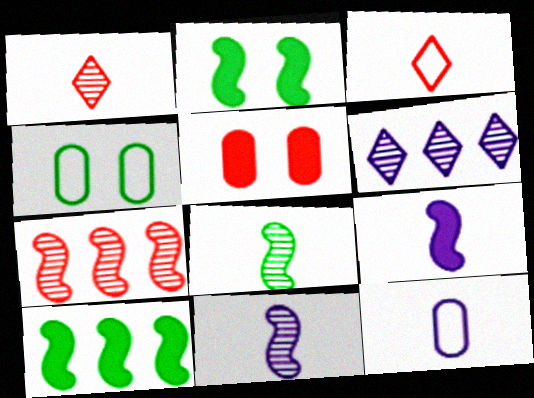[[3, 5, 7]]